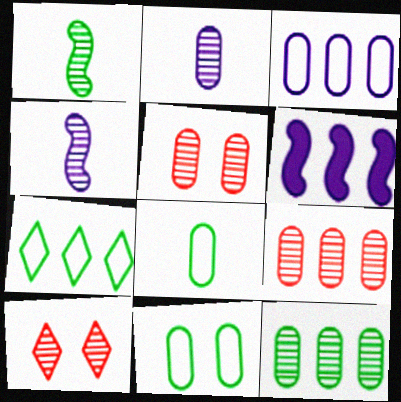[[2, 5, 12], 
[4, 10, 12], 
[6, 7, 9], 
[6, 8, 10]]